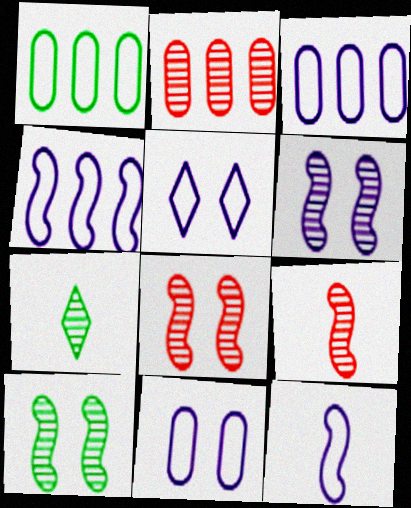[[2, 6, 7], 
[3, 5, 12], 
[6, 8, 10]]